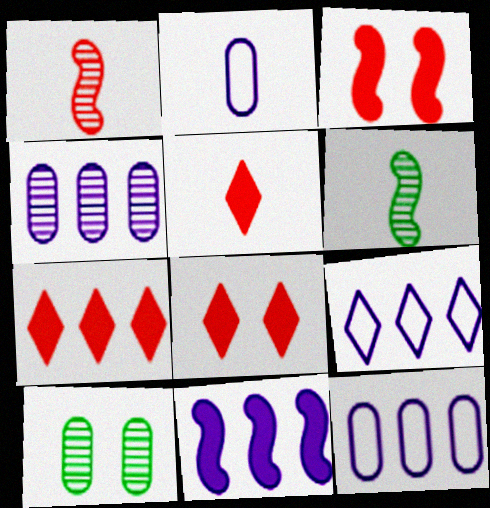[[2, 5, 6], 
[4, 9, 11], 
[5, 7, 8], 
[6, 8, 12]]